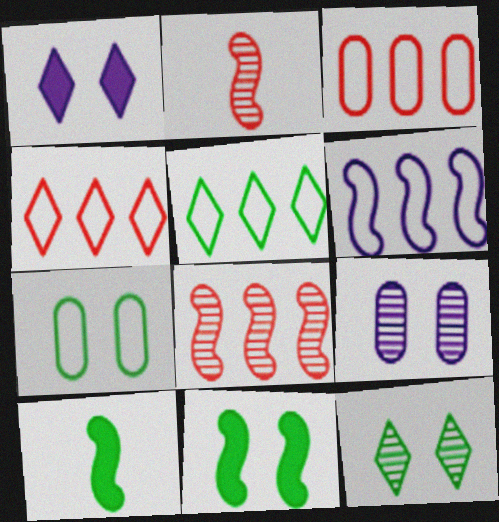[[2, 6, 11], 
[3, 5, 6], 
[4, 9, 10], 
[7, 11, 12]]